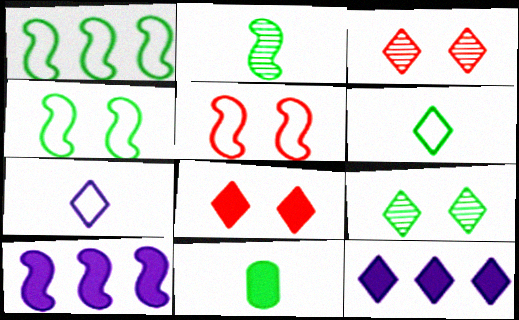[[1, 9, 11], 
[2, 5, 10], 
[2, 6, 11], 
[3, 6, 12], 
[8, 10, 11]]